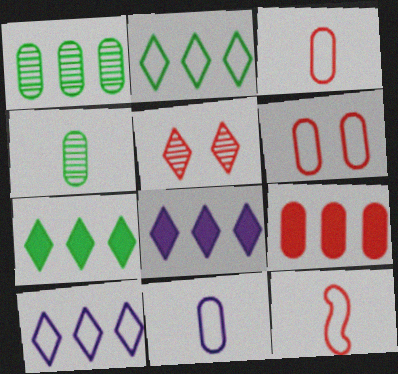[[5, 9, 12]]